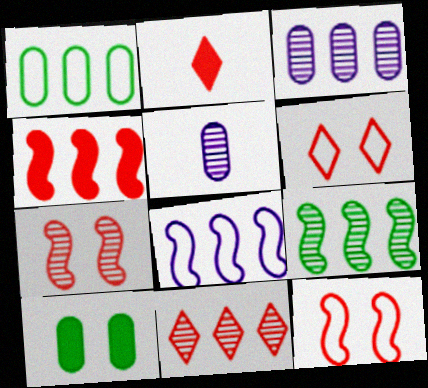[[2, 6, 11], 
[3, 9, 11], 
[4, 8, 9]]